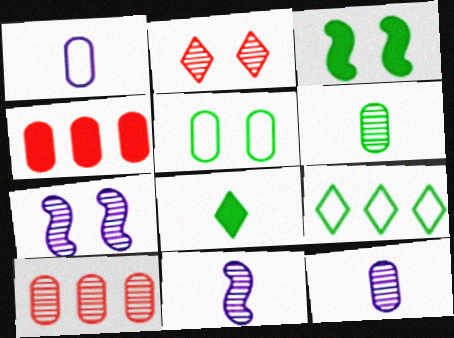[[3, 6, 9], 
[4, 5, 12]]